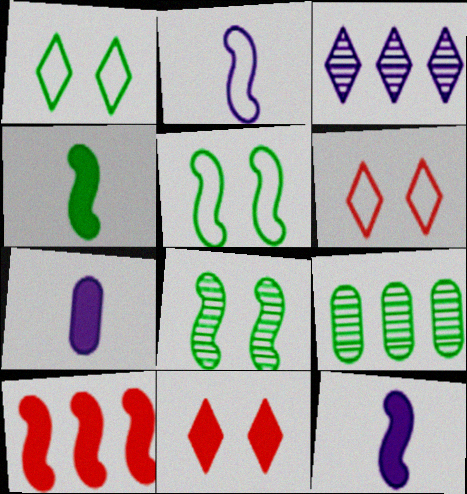[[1, 4, 9], 
[2, 8, 10], 
[2, 9, 11], 
[6, 9, 12]]